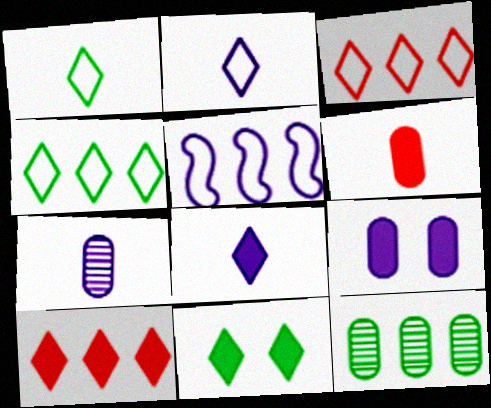[[5, 10, 12], 
[8, 10, 11]]